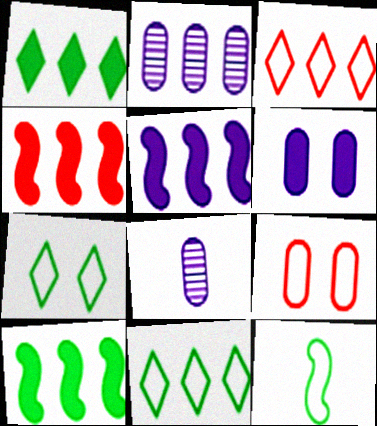[[2, 3, 10], 
[2, 4, 11], 
[4, 5, 10], 
[4, 7, 8]]